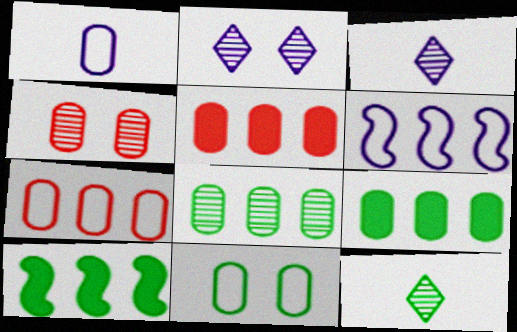[[1, 4, 9], 
[1, 7, 11], 
[10, 11, 12]]